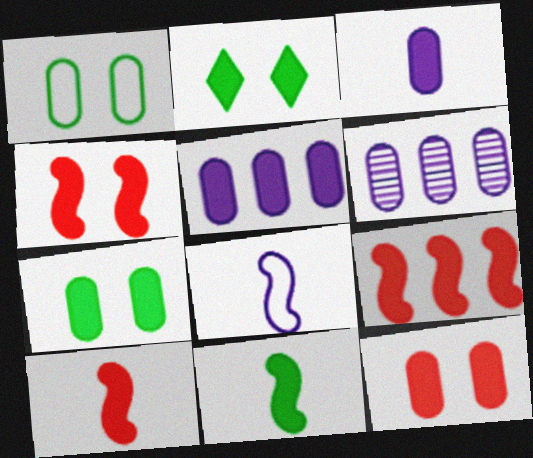[[2, 3, 9], 
[2, 5, 10], 
[4, 9, 10]]